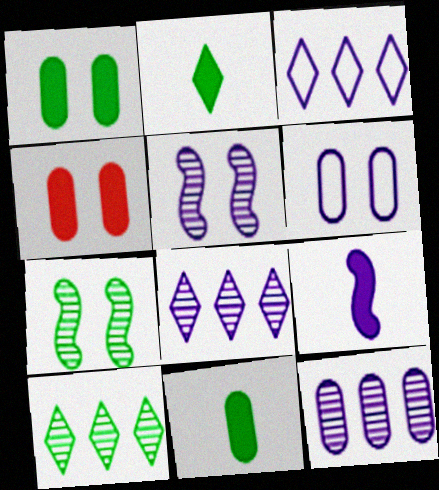[[6, 8, 9]]